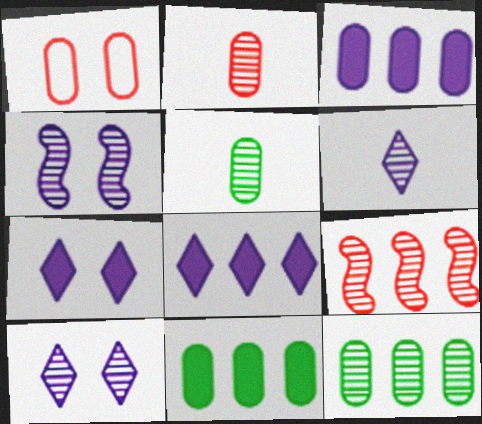[[1, 3, 5], 
[5, 9, 10]]